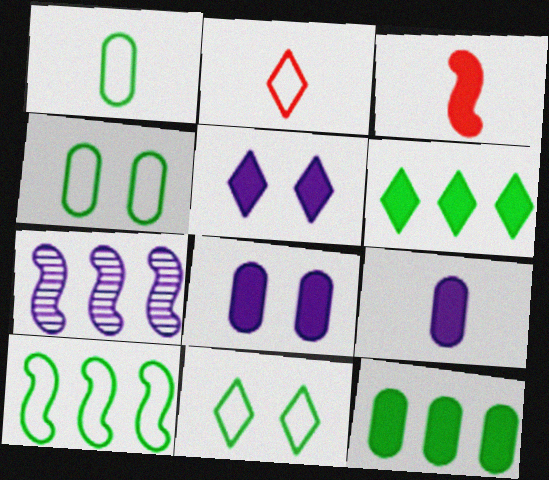[[1, 10, 11], 
[3, 5, 12], 
[3, 6, 8]]